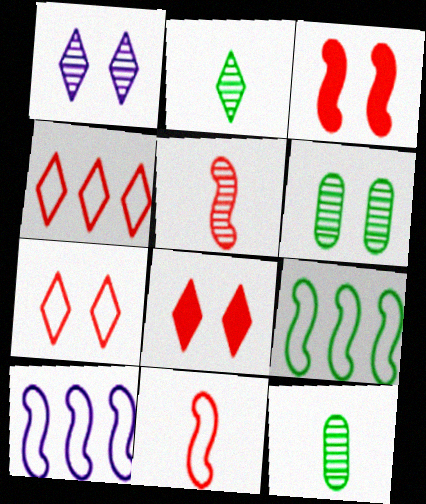[[8, 10, 12]]